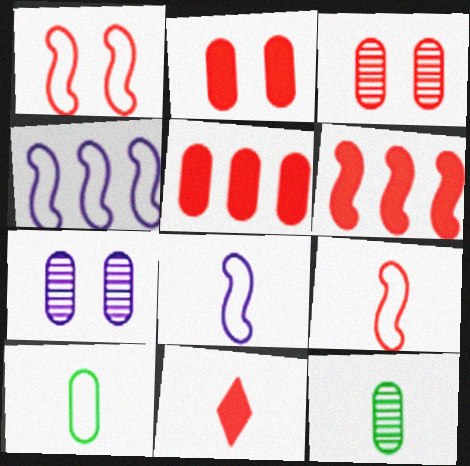[[2, 6, 11], 
[5, 7, 10], 
[8, 11, 12]]